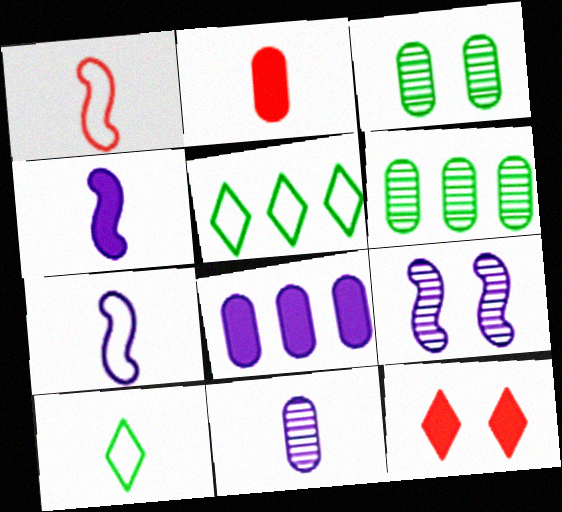[[2, 5, 9], 
[6, 7, 12]]